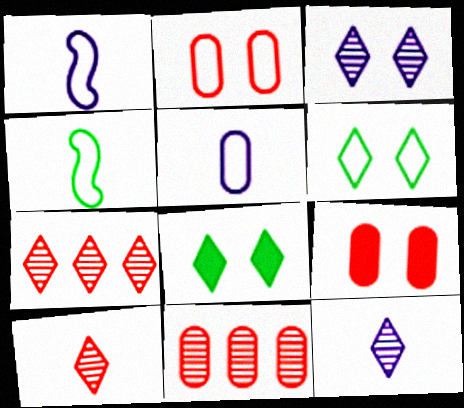[[1, 8, 11]]